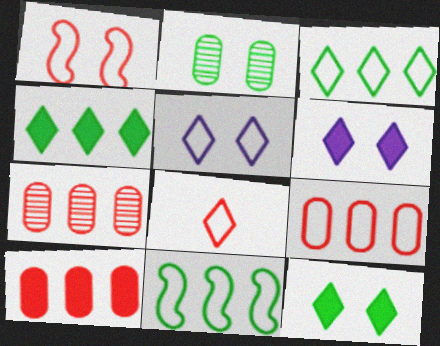[[1, 2, 6], 
[1, 8, 9], 
[3, 5, 8], 
[7, 9, 10]]